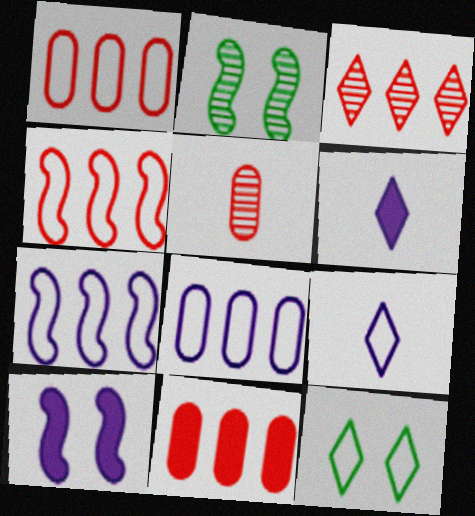[[1, 2, 6], 
[2, 9, 11], 
[3, 4, 11], 
[3, 6, 12]]